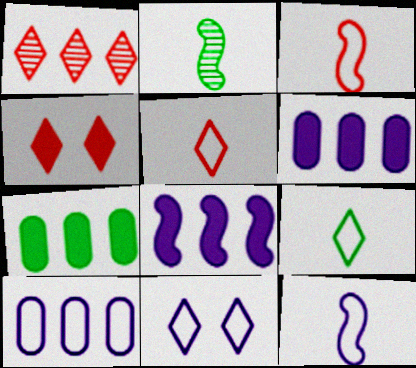[[1, 4, 5], 
[2, 4, 10], 
[10, 11, 12]]